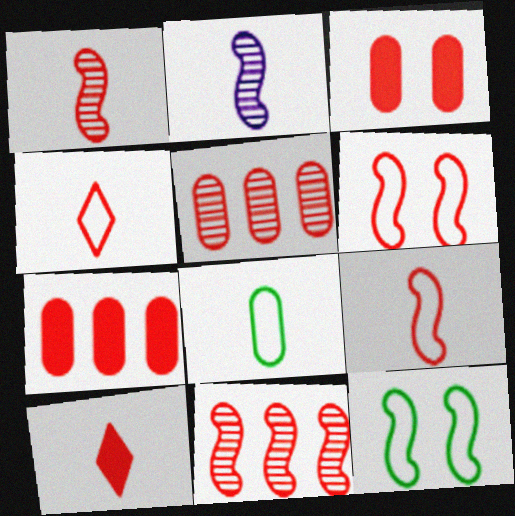[[2, 8, 10], 
[3, 4, 11], 
[5, 6, 10]]